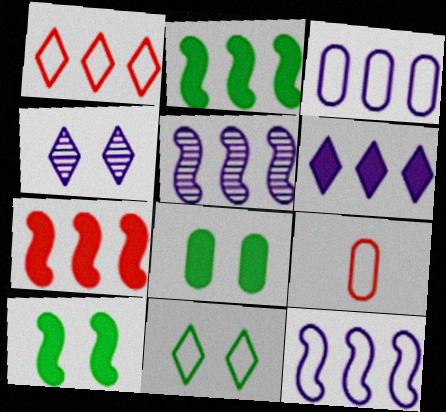[[2, 4, 9], 
[3, 5, 6], 
[9, 11, 12]]